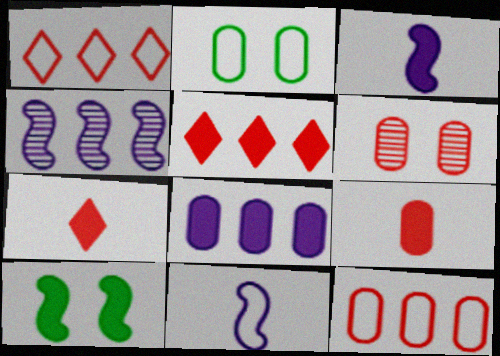[[1, 2, 11], 
[2, 4, 7], 
[6, 9, 12], 
[7, 8, 10]]